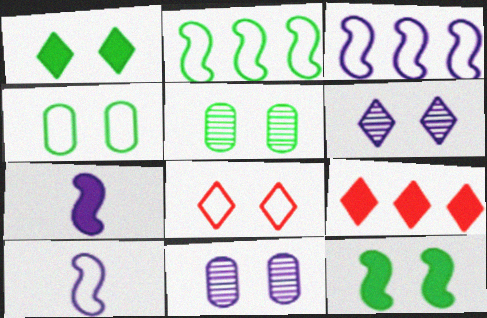[[1, 6, 8], 
[5, 9, 10], 
[8, 11, 12]]